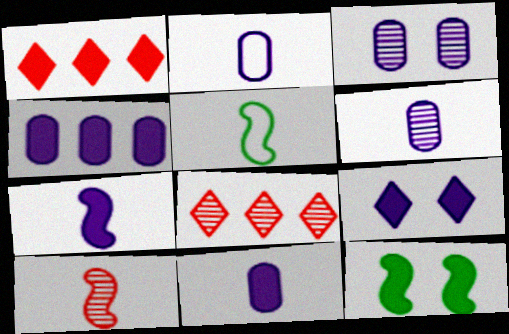[[1, 3, 5], 
[1, 11, 12], 
[2, 3, 4], 
[2, 6, 11], 
[2, 8, 12], 
[4, 7, 9], 
[5, 7, 10]]